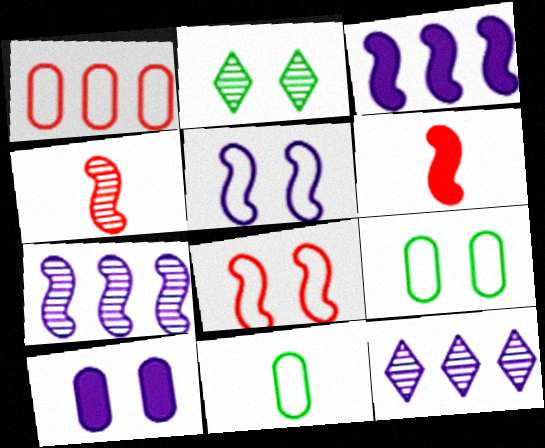[[2, 8, 10], 
[6, 9, 12]]